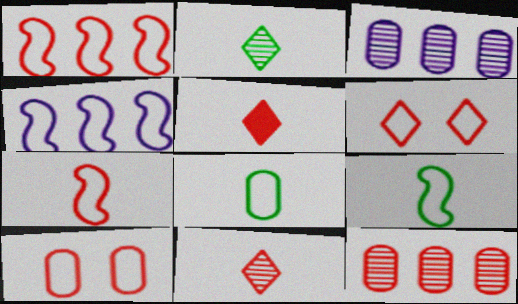[[4, 6, 8]]